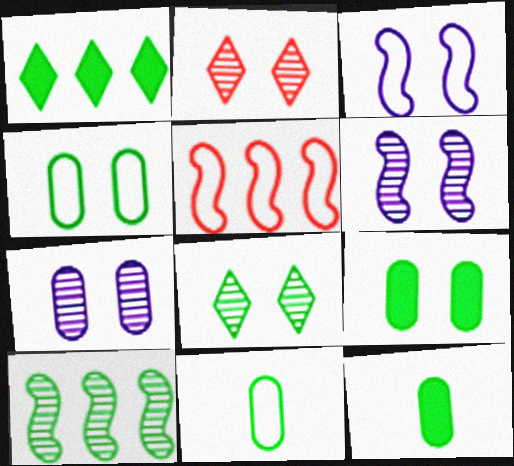[[2, 3, 9]]